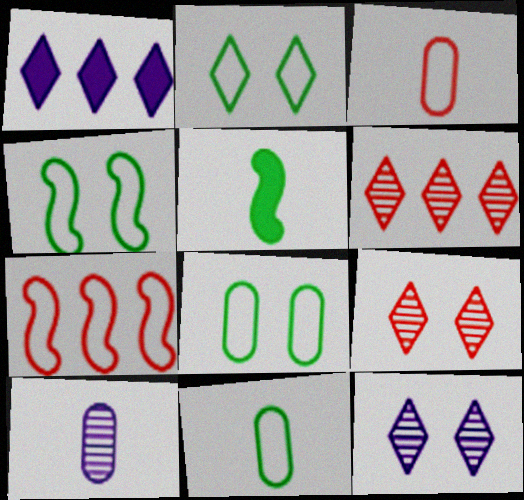[[2, 4, 8]]